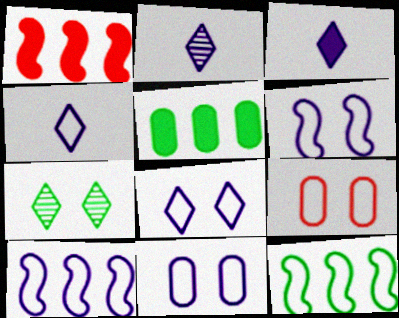[[2, 3, 4], 
[4, 9, 12], 
[4, 10, 11], 
[6, 8, 11]]